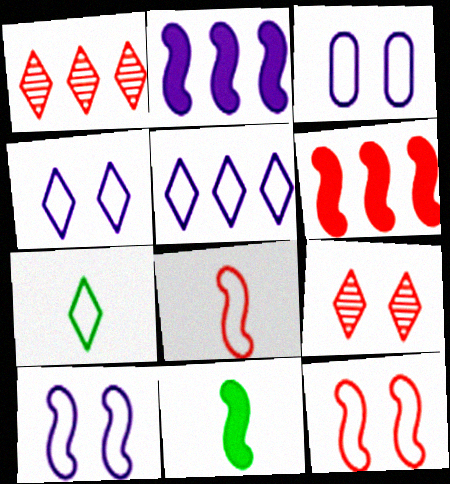[[1, 3, 11], 
[3, 4, 10]]